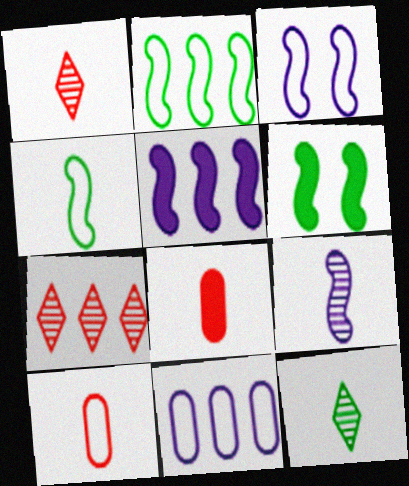[[1, 6, 11], 
[3, 5, 9]]